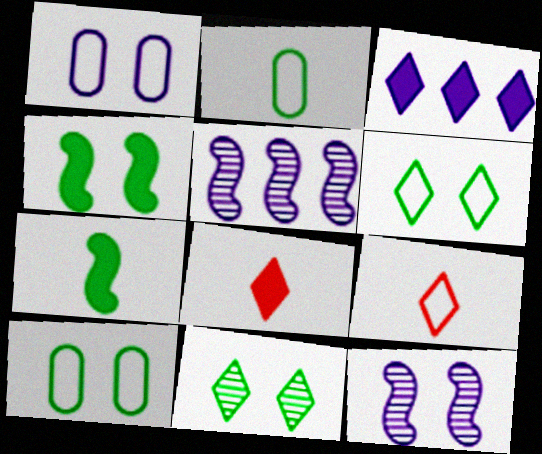[[3, 9, 11], 
[4, 10, 11], 
[5, 8, 10]]